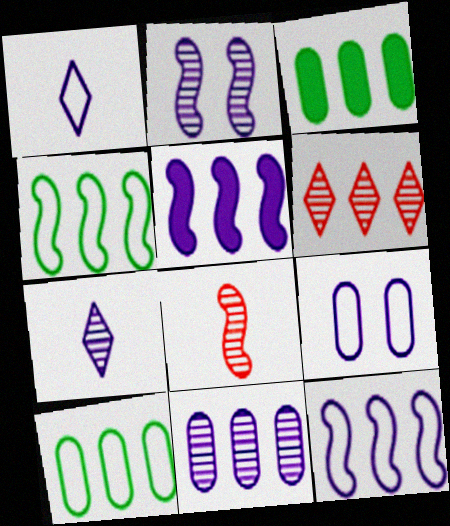[[1, 9, 12], 
[2, 7, 11], 
[3, 6, 12], 
[5, 6, 10], 
[5, 7, 9]]